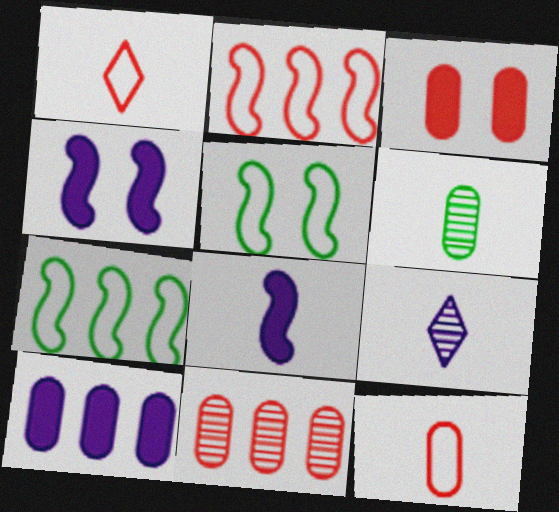[[1, 6, 8], 
[3, 7, 9], 
[3, 11, 12]]